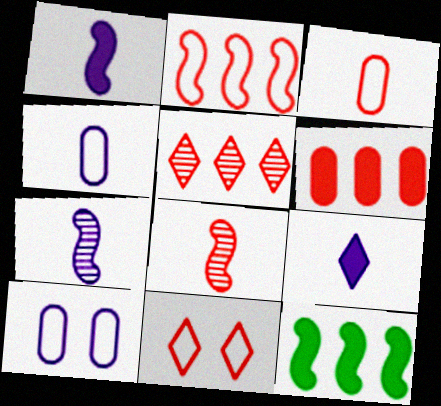[[2, 3, 11], 
[2, 5, 6], 
[4, 7, 9], 
[6, 8, 11]]